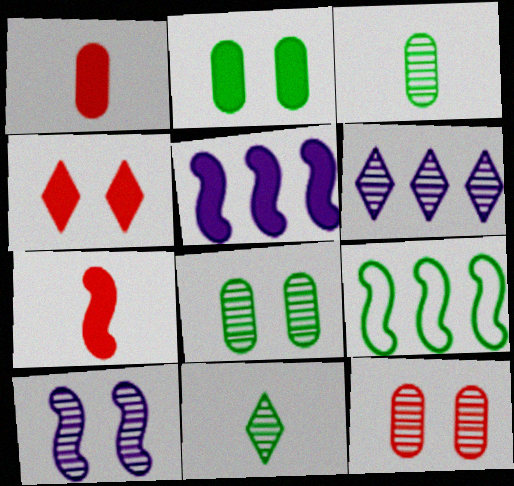[[2, 9, 11], 
[7, 9, 10]]